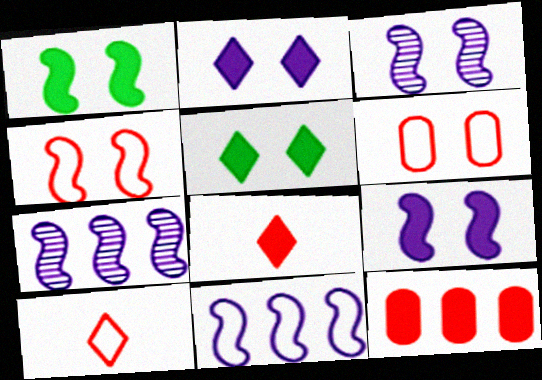[[1, 3, 4], 
[3, 5, 6]]